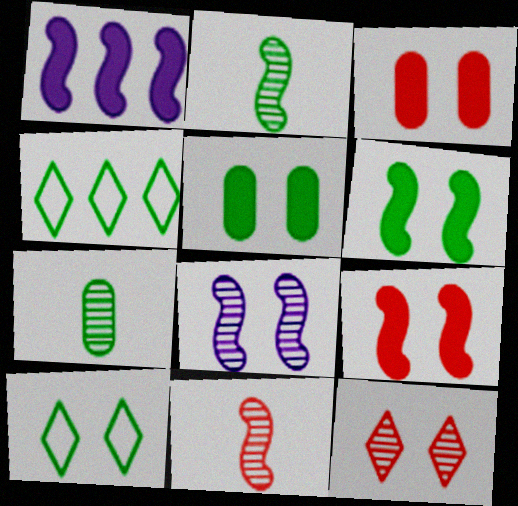[[2, 4, 5], 
[3, 8, 10], 
[4, 6, 7]]